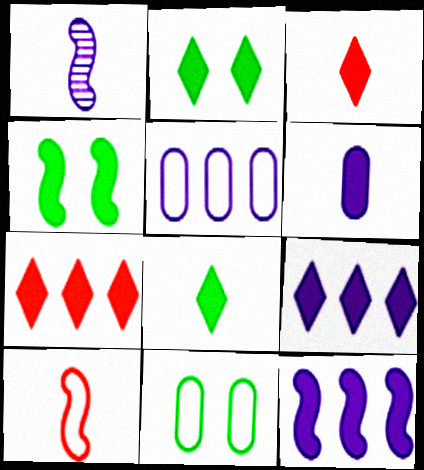[[1, 7, 11], 
[2, 3, 9], 
[4, 6, 7]]